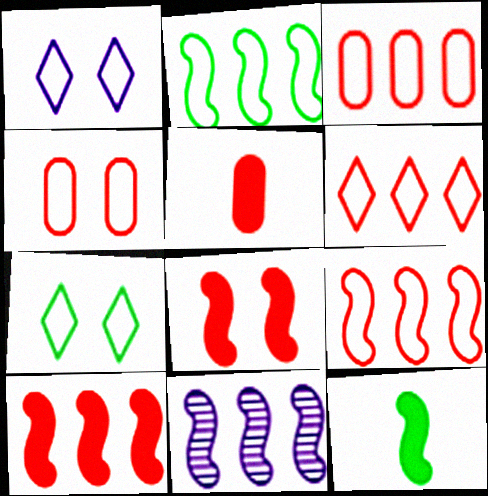[[2, 10, 11], 
[3, 6, 9], 
[5, 7, 11]]